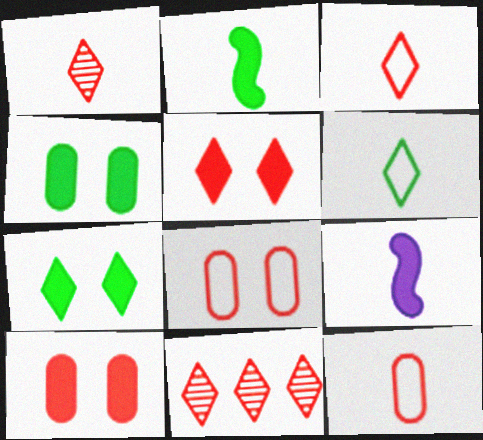[[3, 5, 11]]